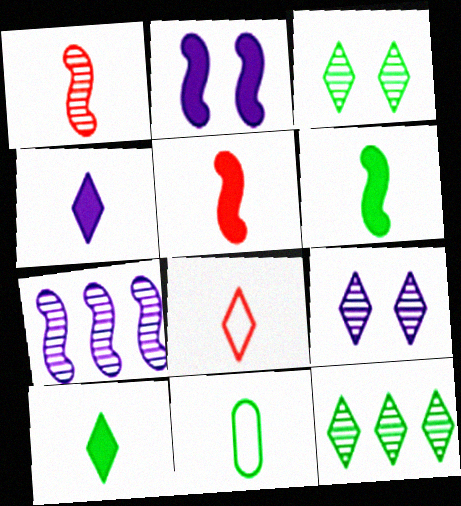[[1, 4, 11]]